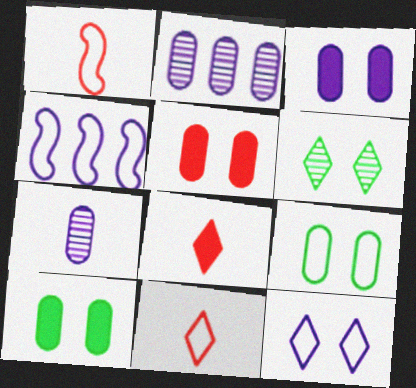[[3, 5, 10], 
[4, 9, 11]]